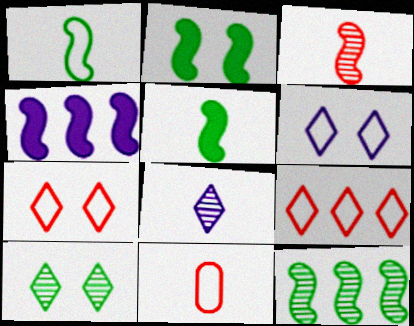[[1, 2, 12], 
[4, 10, 11], 
[5, 8, 11]]